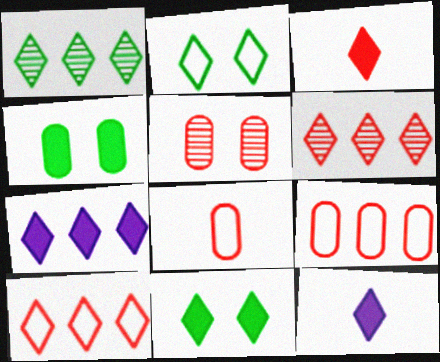[[1, 7, 10], 
[2, 6, 12], 
[3, 7, 11]]